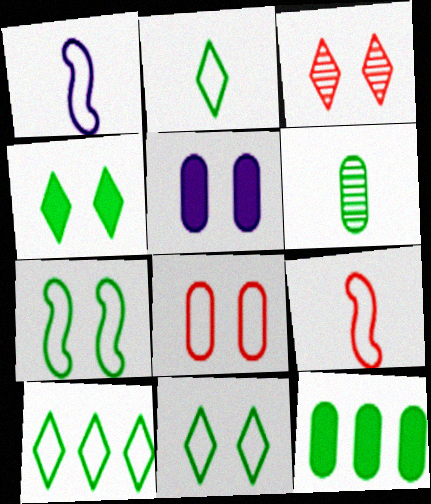[[1, 3, 12], 
[1, 8, 10], 
[2, 10, 11], 
[3, 5, 7]]